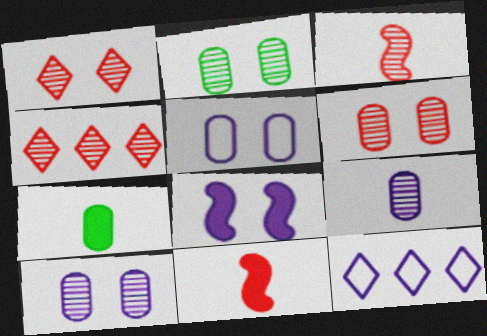[[2, 6, 10], 
[2, 11, 12], 
[3, 4, 6], 
[8, 9, 12]]